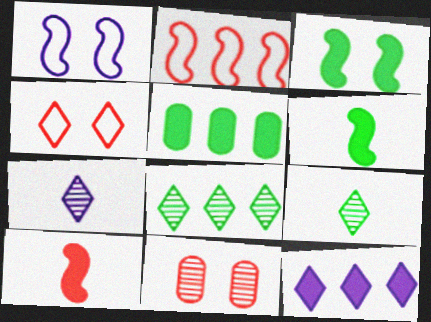[[4, 9, 12]]